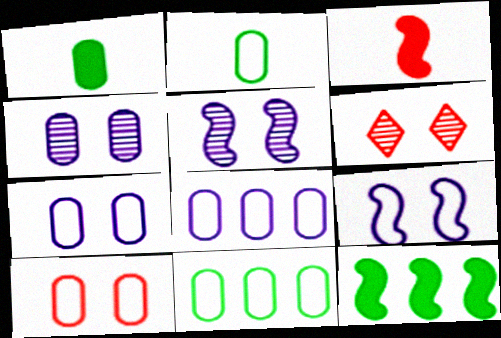[[2, 8, 10]]